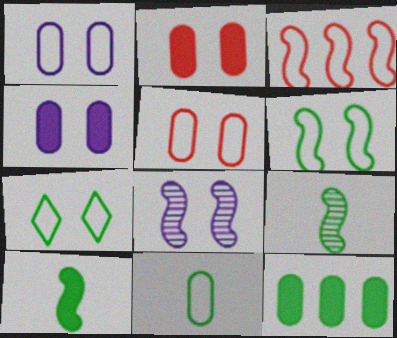[[2, 7, 8], 
[3, 8, 10], 
[7, 9, 12]]